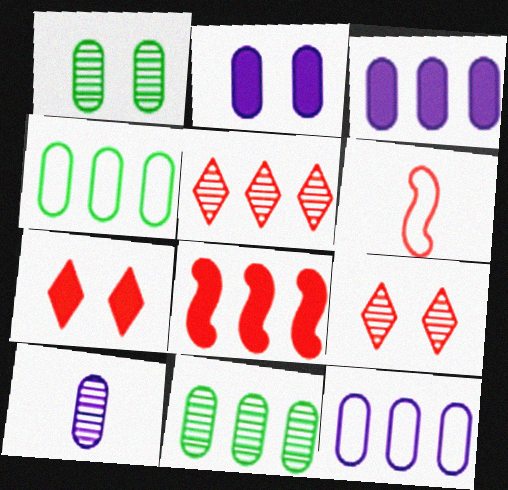[[2, 10, 12]]